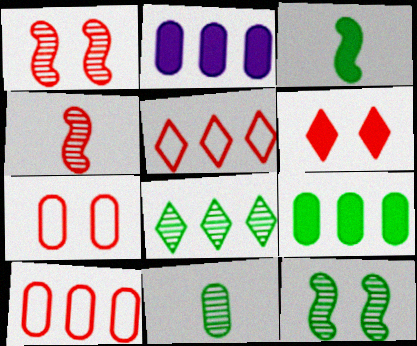[[1, 6, 7], 
[2, 3, 6], 
[2, 7, 11], 
[4, 6, 10], 
[8, 11, 12]]